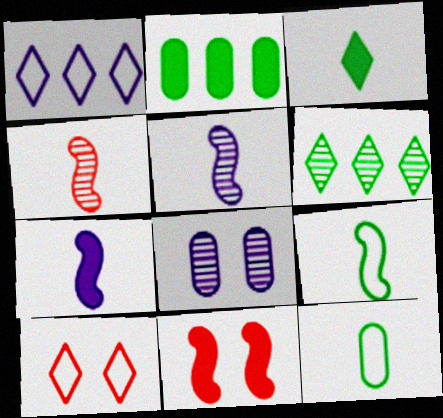[[1, 7, 8], 
[2, 5, 10], 
[4, 6, 8], 
[4, 7, 9]]